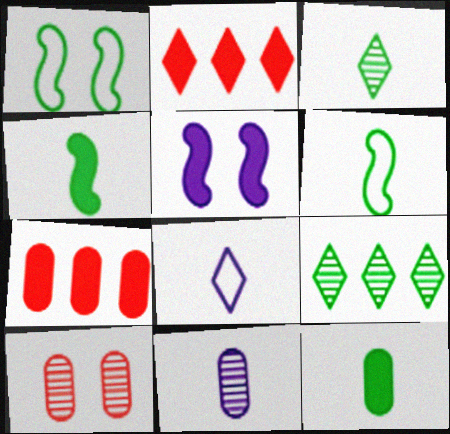[[1, 2, 11], 
[1, 9, 12], 
[2, 5, 12], 
[3, 6, 12]]